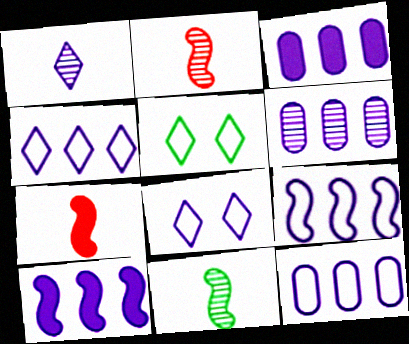[[2, 3, 5], 
[3, 6, 12], 
[4, 6, 10], 
[4, 9, 12], 
[5, 6, 7]]